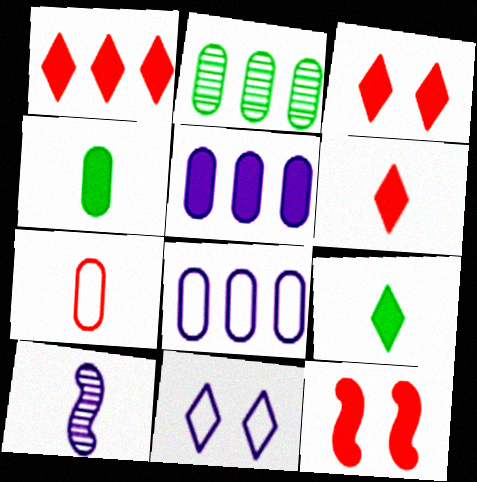[[1, 3, 6], 
[5, 9, 12], 
[5, 10, 11], 
[7, 9, 10]]